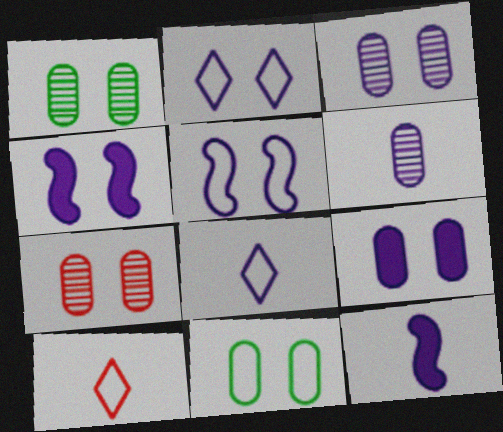[[1, 3, 7], 
[2, 3, 4], 
[6, 8, 12], 
[7, 9, 11]]